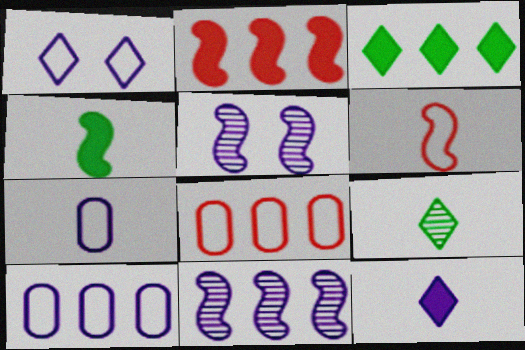[[3, 8, 11], 
[5, 10, 12]]